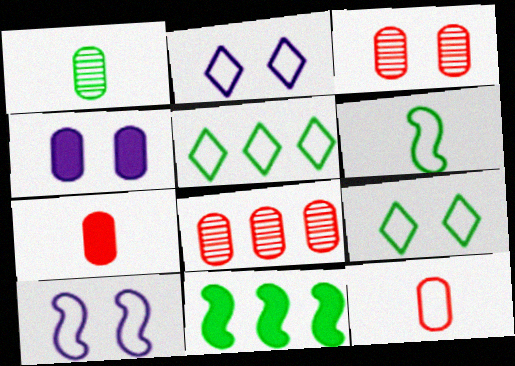[[1, 9, 11], 
[5, 10, 12]]